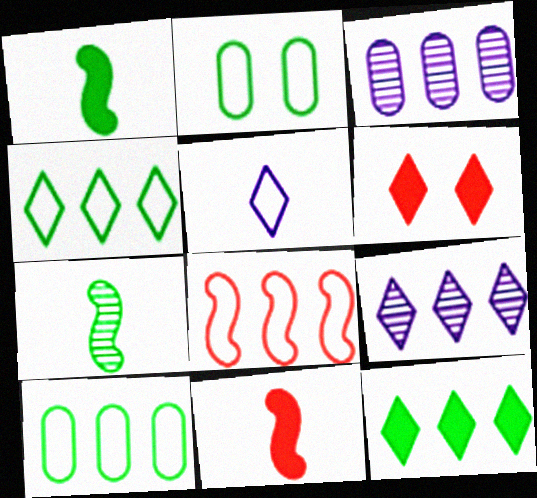[[2, 5, 8], 
[2, 7, 12], 
[2, 9, 11], 
[3, 8, 12]]